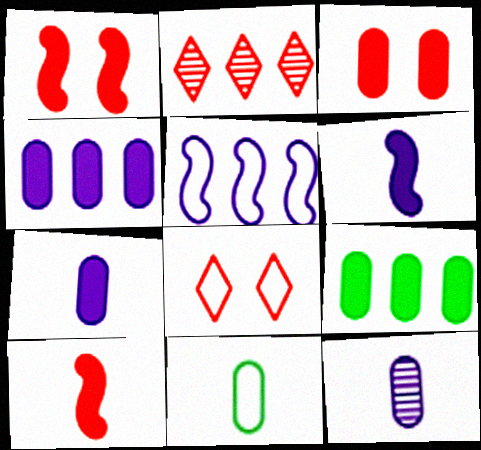[[2, 5, 9], 
[3, 7, 9], 
[5, 8, 11]]